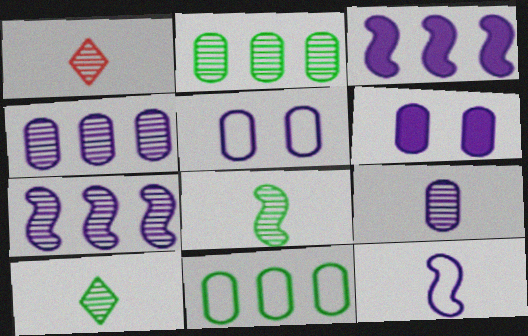[[1, 8, 9]]